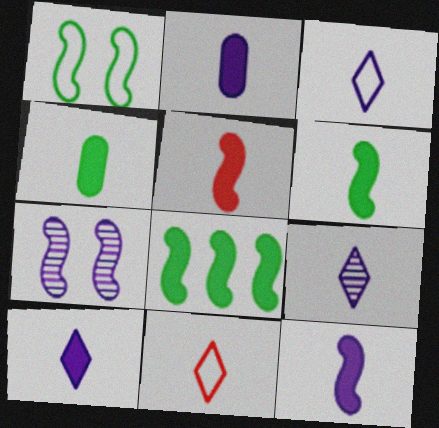[[2, 10, 12], 
[3, 9, 10], 
[4, 5, 10], 
[5, 6, 12]]